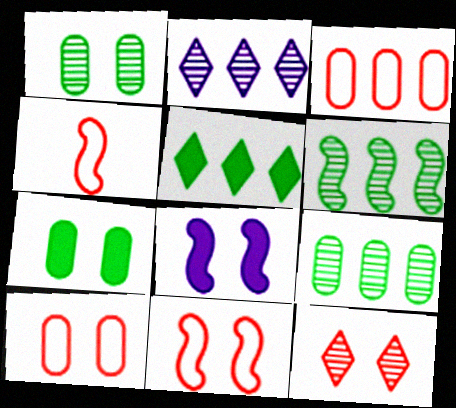[[2, 4, 7], 
[4, 6, 8]]